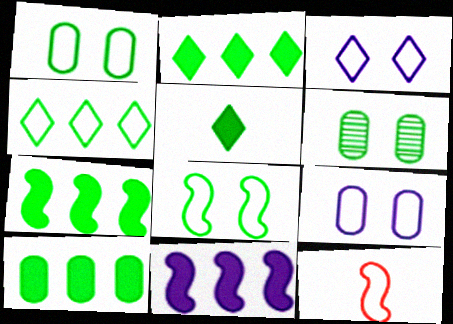[[2, 7, 10], 
[4, 9, 12]]